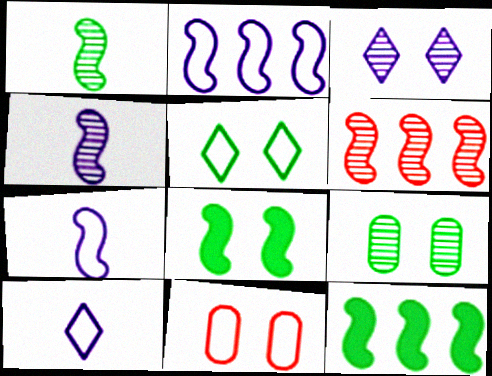[[2, 6, 12], 
[3, 8, 11], 
[5, 8, 9], 
[6, 7, 8]]